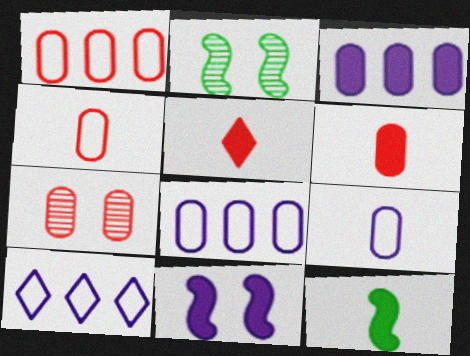[[1, 6, 7], 
[2, 5, 8], 
[2, 6, 10], 
[7, 10, 12]]